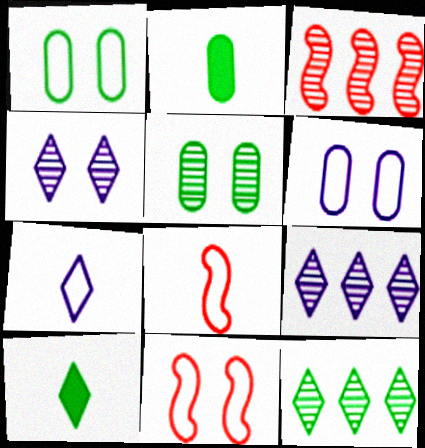[[2, 9, 11], 
[3, 6, 10]]